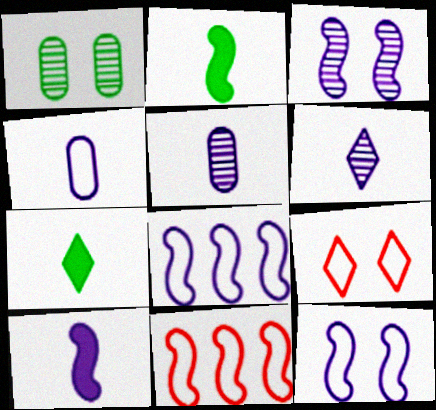[[2, 3, 11], 
[3, 8, 10], 
[4, 6, 10]]